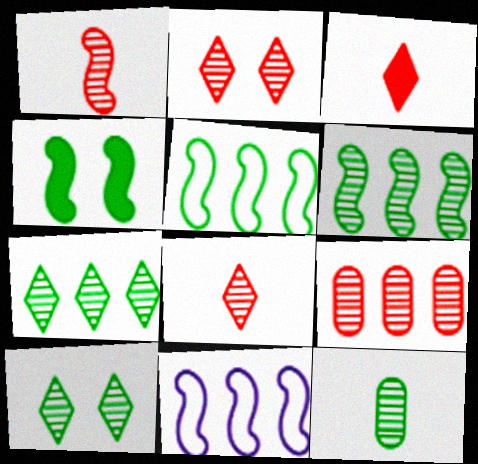[[1, 2, 9], 
[1, 4, 11], 
[6, 10, 12]]